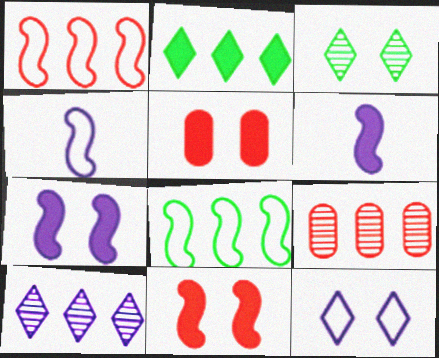[[2, 5, 6]]